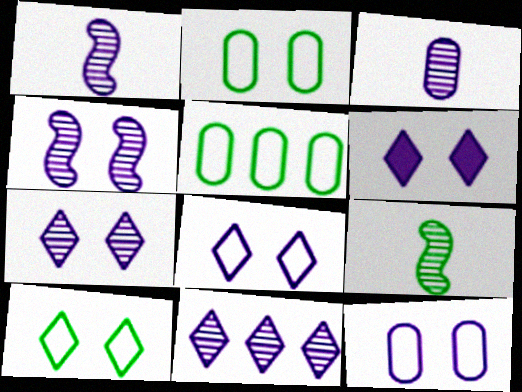[[3, 4, 11], 
[4, 6, 12], 
[6, 7, 8]]